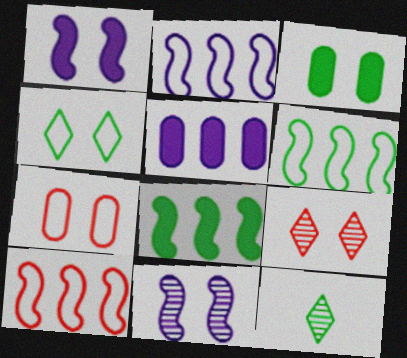[[2, 6, 10], 
[3, 6, 12]]